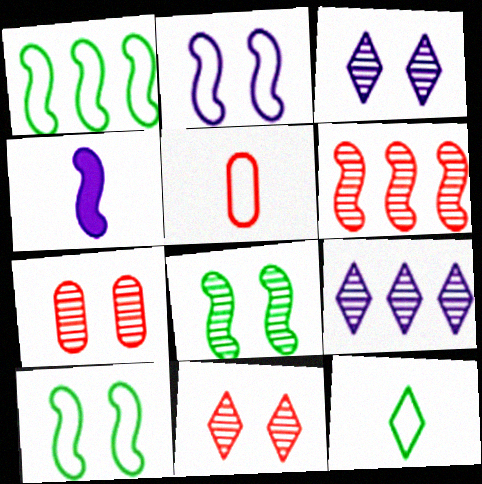[[3, 7, 8], 
[4, 6, 10]]